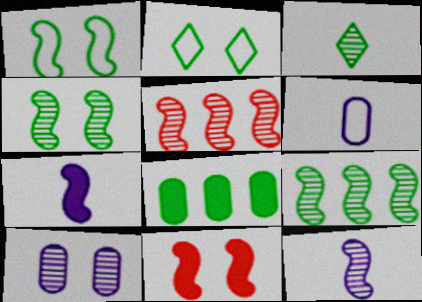[[1, 3, 8], 
[1, 5, 7], 
[2, 10, 11], 
[3, 5, 10], 
[4, 5, 12]]